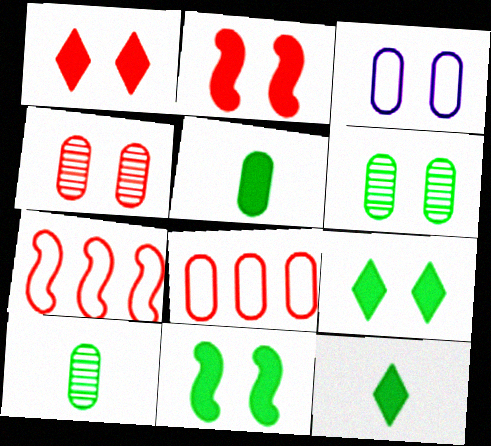[]